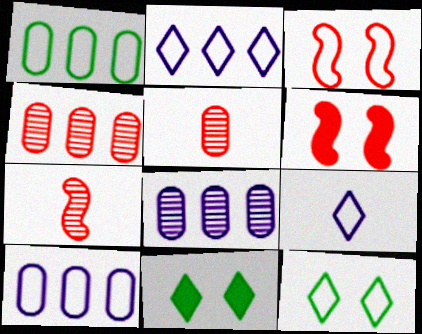[[1, 3, 9], 
[7, 10, 11]]